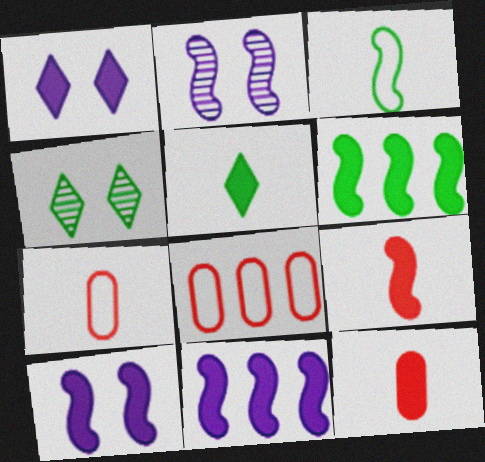[[1, 6, 12], 
[2, 5, 8], 
[4, 7, 11], 
[6, 9, 10]]